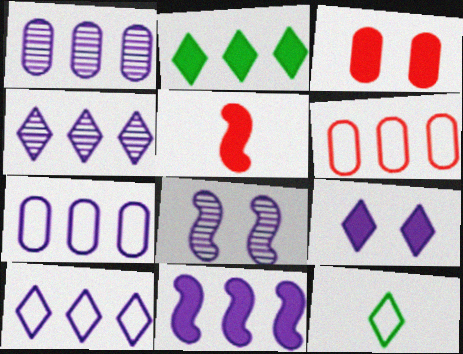[[1, 10, 11], 
[4, 7, 11]]